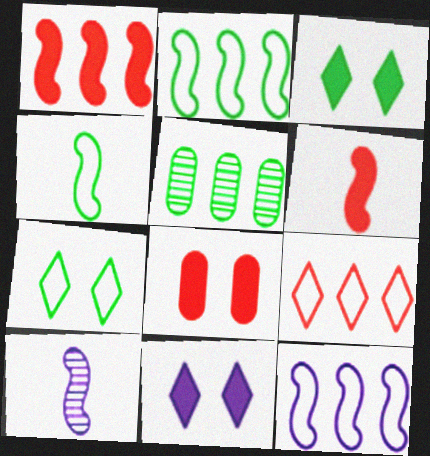[[3, 4, 5], 
[4, 6, 10]]